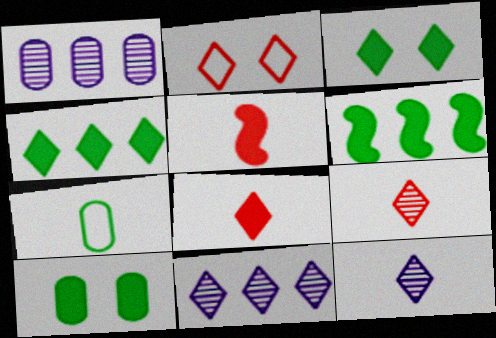[[2, 4, 12], 
[5, 7, 12]]